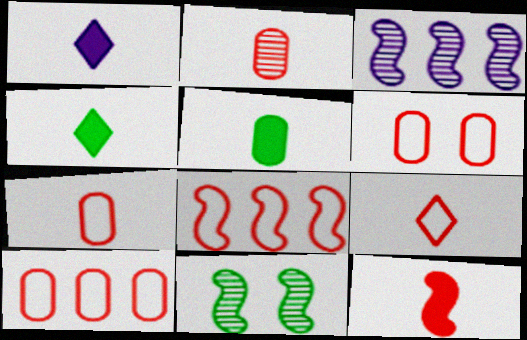[[1, 5, 12], 
[1, 10, 11], 
[2, 9, 12], 
[3, 4, 6], 
[6, 7, 10], 
[6, 8, 9]]